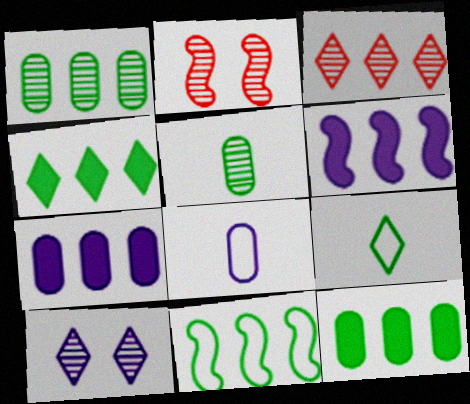[[1, 4, 11], 
[2, 4, 8], 
[2, 7, 9], 
[3, 7, 11], 
[6, 8, 10]]